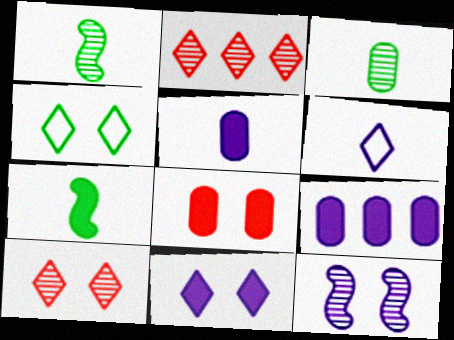[[2, 3, 12], 
[4, 8, 12], 
[4, 10, 11], 
[6, 9, 12]]